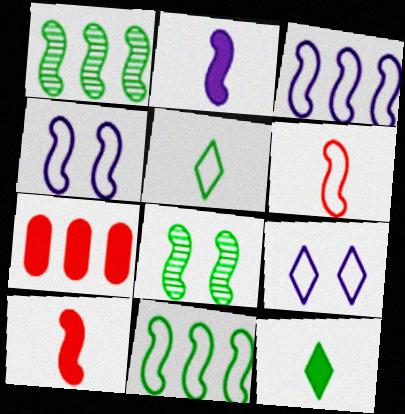[[1, 4, 10], 
[3, 8, 10], 
[4, 6, 11]]